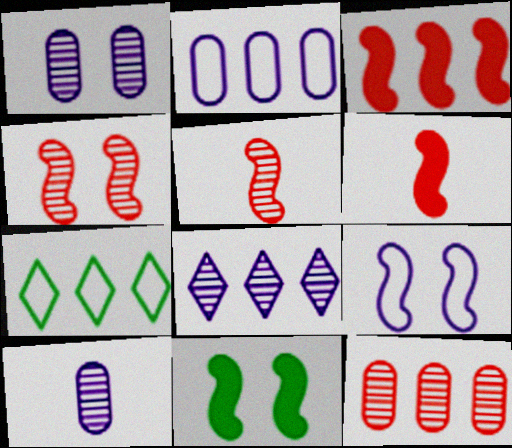[[1, 6, 7], 
[4, 9, 11]]